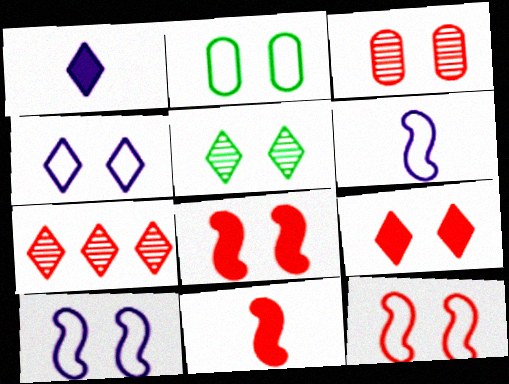[[2, 4, 12], 
[3, 9, 12], 
[4, 5, 9]]